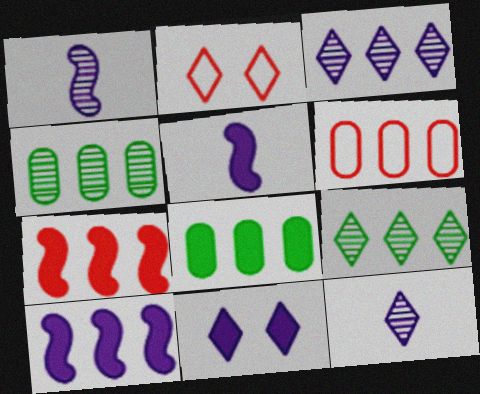[[1, 2, 8], 
[2, 4, 5], 
[6, 9, 10]]